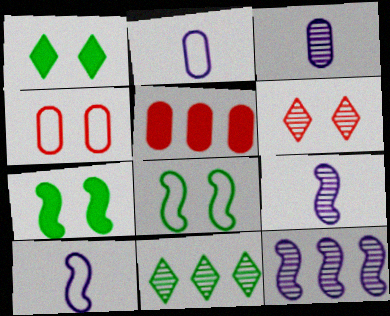[]